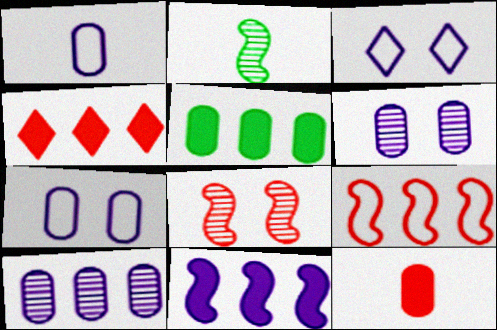[[2, 4, 7], 
[4, 5, 11]]